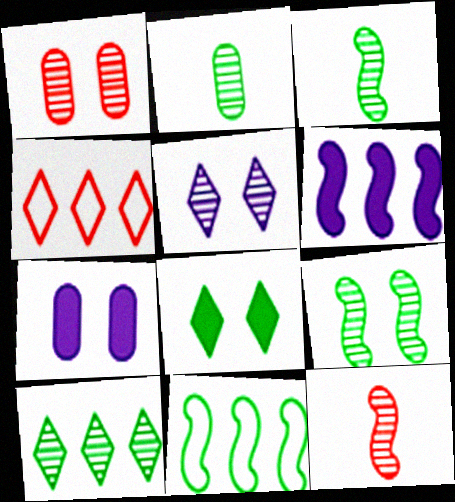[[1, 5, 9], 
[2, 8, 11], 
[2, 9, 10], 
[3, 4, 7]]